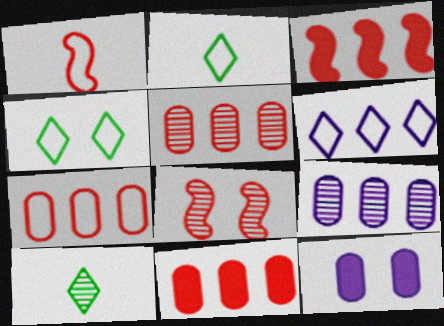[[1, 3, 8], 
[4, 8, 12], 
[5, 7, 11], 
[8, 9, 10]]